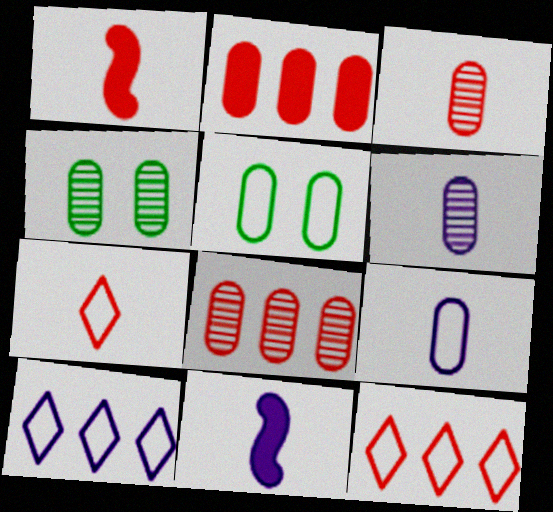[[1, 3, 7], 
[1, 4, 10], 
[2, 4, 9], 
[2, 5, 6], 
[4, 6, 8], 
[4, 11, 12]]